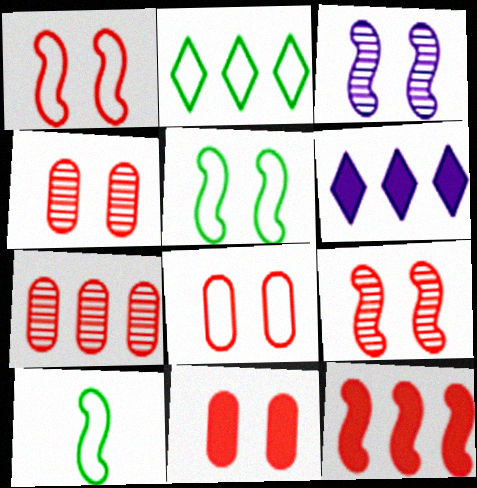[[3, 10, 12], 
[4, 6, 10], 
[4, 8, 11]]